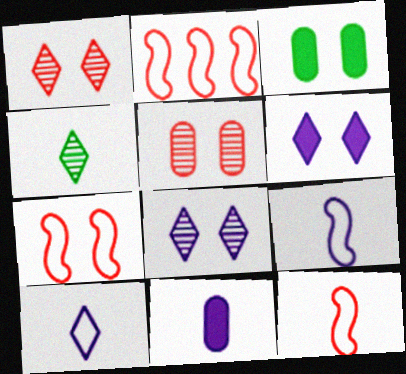[[2, 7, 12], 
[3, 7, 8], 
[4, 11, 12]]